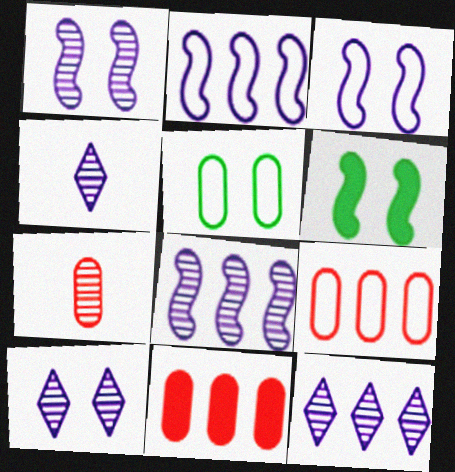[[4, 6, 9], 
[4, 10, 12]]